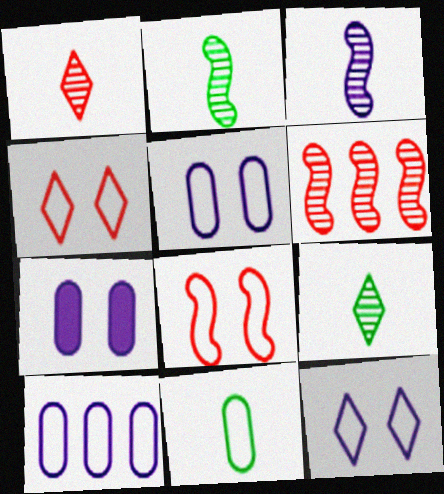[]